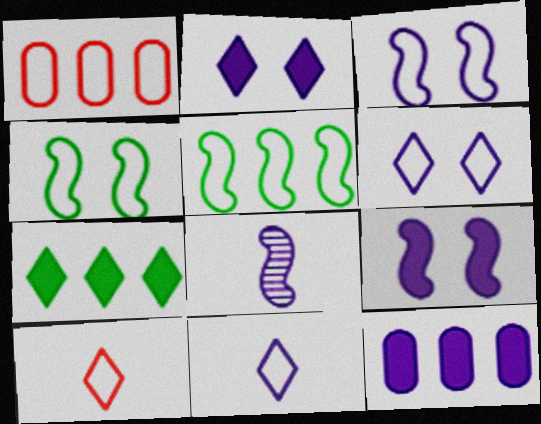[[1, 4, 11], 
[6, 8, 12]]